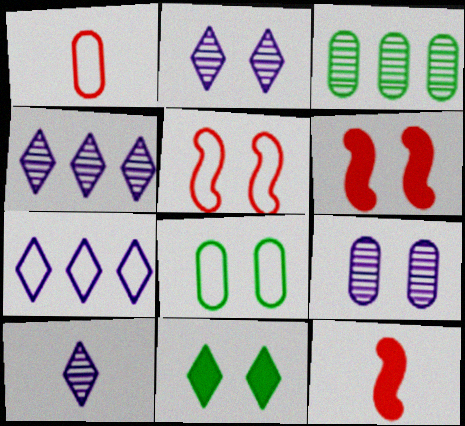[[2, 4, 10], 
[2, 6, 8], 
[4, 8, 12], 
[5, 9, 11]]